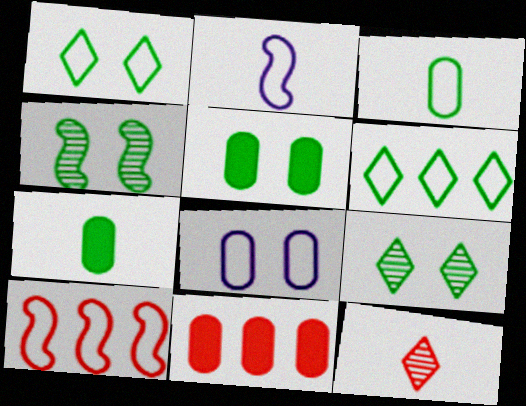[[1, 4, 5], 
[2, 7, 12], 
[2, 9, 11], 
[4, 6, 7]]